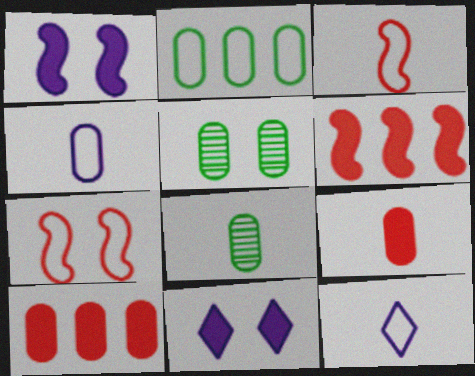[[2, 7, 12], 
[4, 5, 10], 
[4, 8, 9], 
[5, 6, 12], 
[5, 7, 11]]